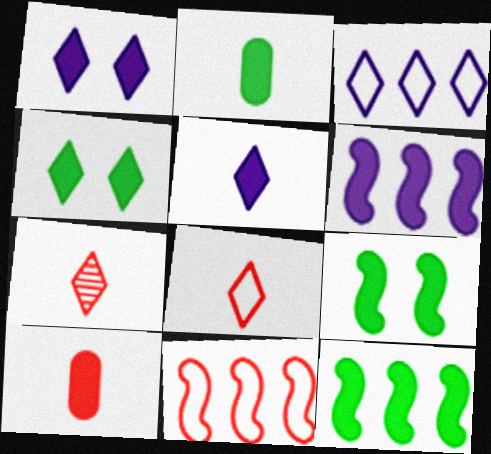[[1, 10, 12], 
[2, 4, 12], 
[3, 4, 7], 
[4, 6, 10]]